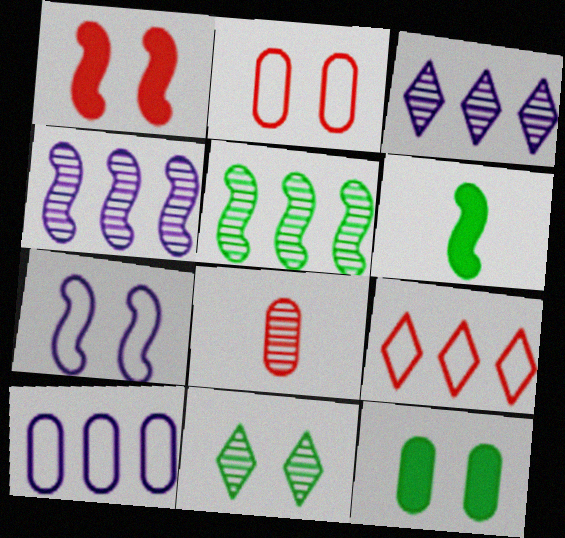[[1, 8, 9], 
[2, 3, 6], 
[4, 8, 11], 
[8, 10, 12]]